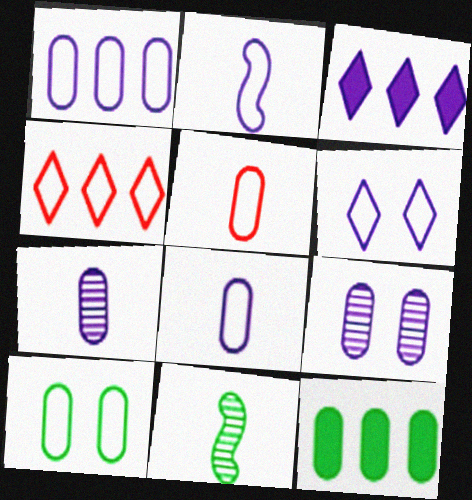[[1, 2, 6], 
[1, 5, 10], 
[2, 3, 9], 
[2, 4, 10], 
[5, 9, 12]]